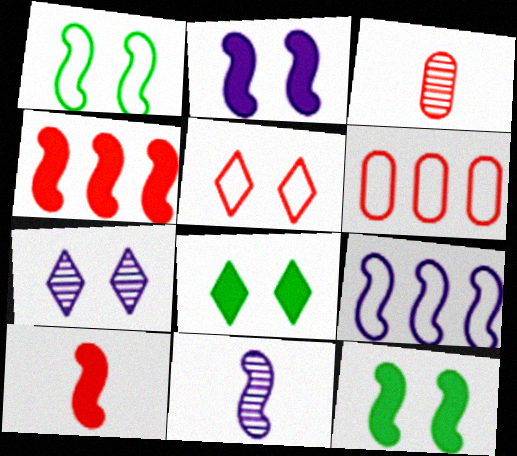[[1, 4, 11], 
[2, 9, 11], 
[3, 4, 5], 
[3, 8, 9], 
[5, 7, 8], 
[6, 8, 11]]